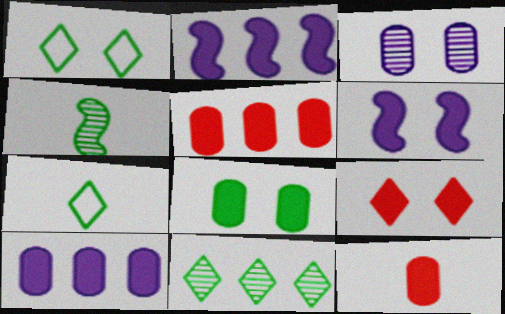[[6, 8, 9], 
[8, 10, 12]]